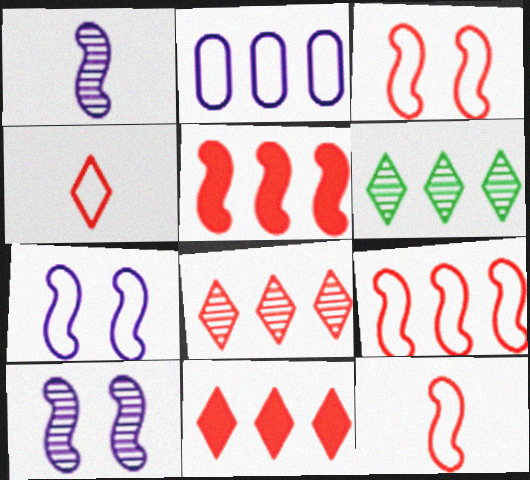[[2, 5, 6], 
[3, 9, 12]]